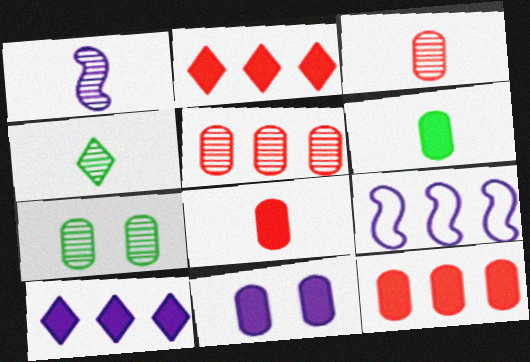[[1, 3, 4], 
[6, 11, 12]]